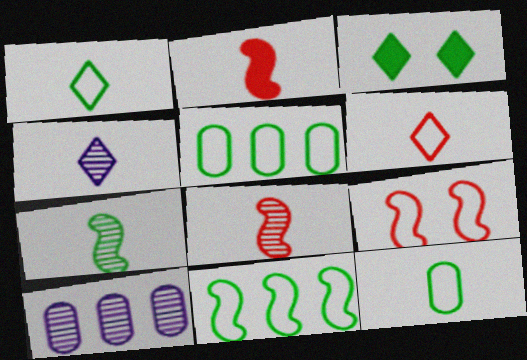[[2, 4, 12], 
[3, 5, 7]]